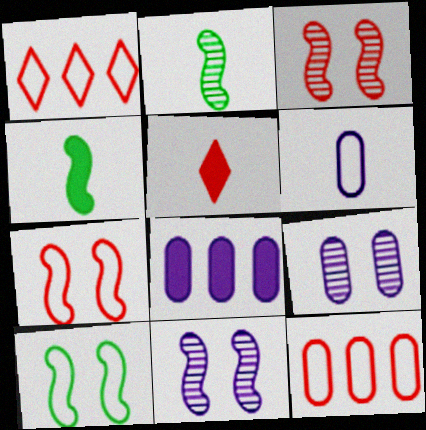[[1, 4, 9], 
[1, 6, 10], 
[2, 5, 6], 
[3, 5, 12], 
[6, 8, 9]]